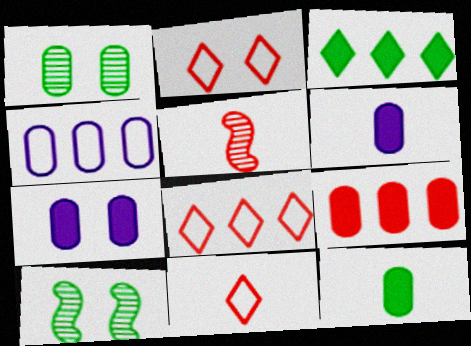[[2, 5, 9], 
[2, 7, 10], 
[2, 8, 11], 
[6, 8, 10], 
[7, 9, 12]]